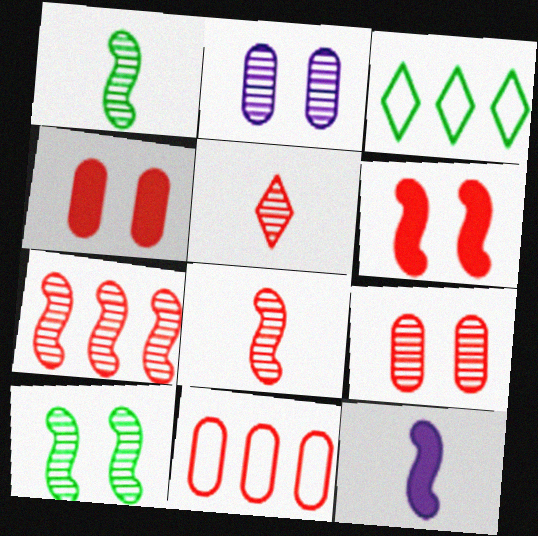[[3, 9, 12], 
[5, 6, 11], 
[5, 7, 9]]